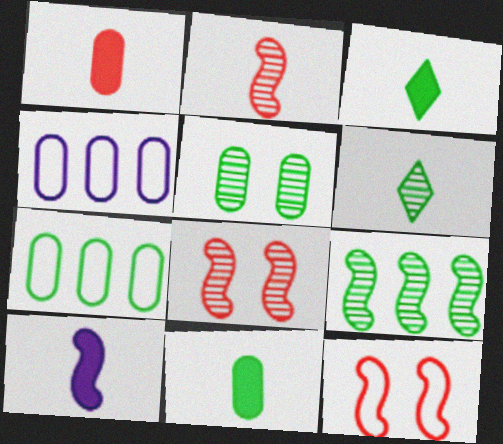[[1, 3, 10], 
[1, 4, 5], 
[3, 4, 8], 
[5, 6, 9], 
[5, 7, 11], 
[9, 10, 12]]